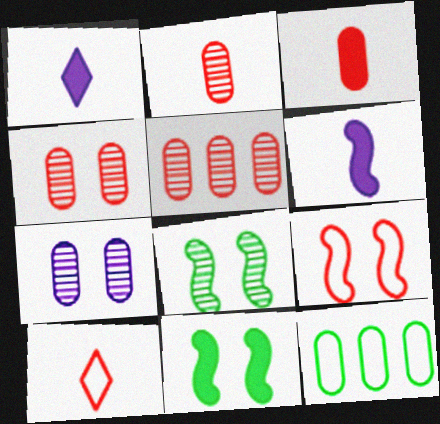[[2, 4, 5], 
[3, 7, 12]]